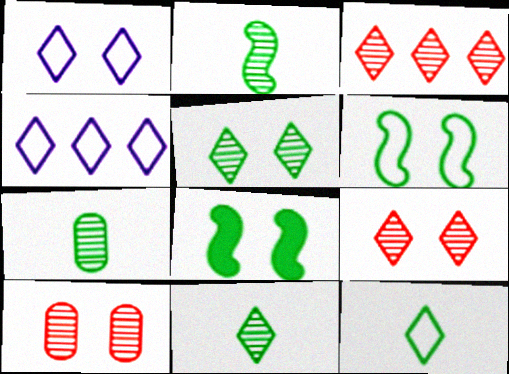[[1, 8, 10], 
[2, 7, 11]]